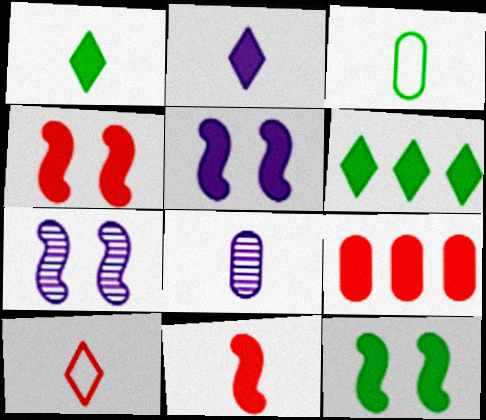[[1, 5, 9], 
[2, 9, 12], 
[4, 5, 12]]